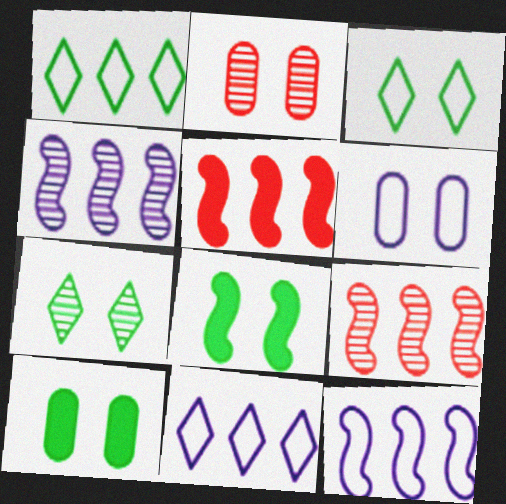[[2, 6, 10]]